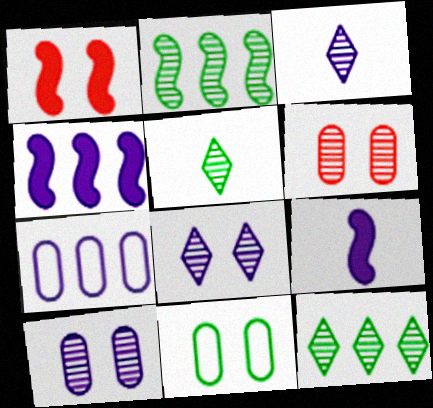[[1, 5, 7], 
[1, 8, 11], 
[2, 3, 6], 
[7, 8, 9]]